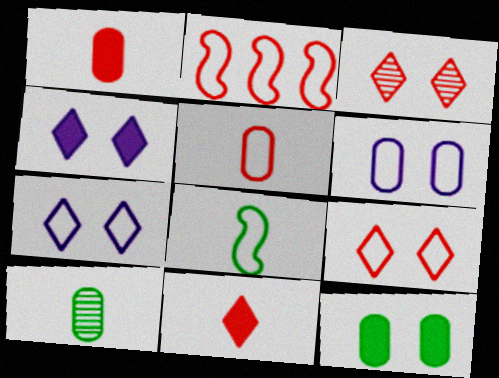[[1, 2, 3], 
[2, 4, 10], 
[2, 5, 9]]